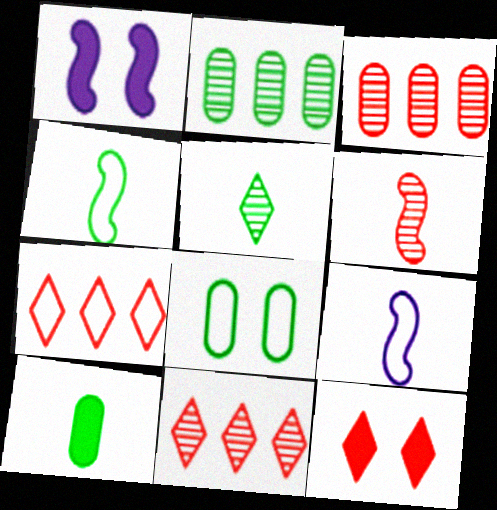[[2, 8, 10], 
[2, 9, 12], 
[4, 5, 10], 
[7, 8, 9]]